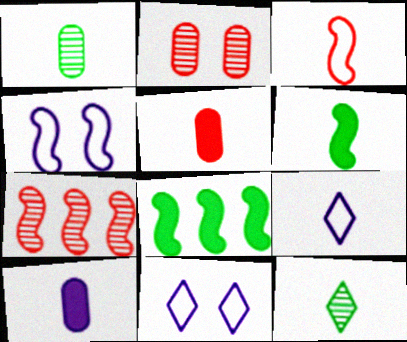[[2, 8, 9], 
[3, 10, 12], 
[4, 6, 7]]